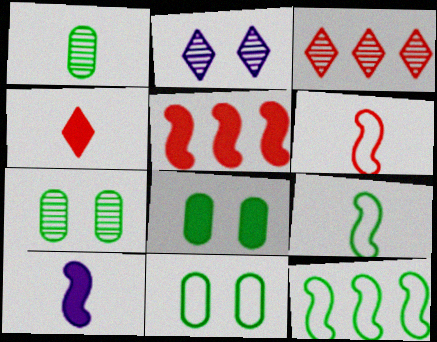[[3, 10, 11], 
[7, 8, 11]]